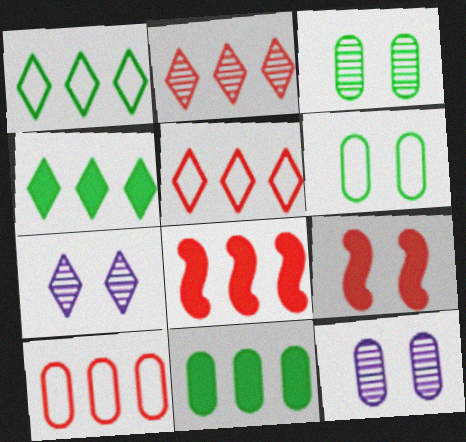[[2, 8, 10], 
[6, 7, 9]]